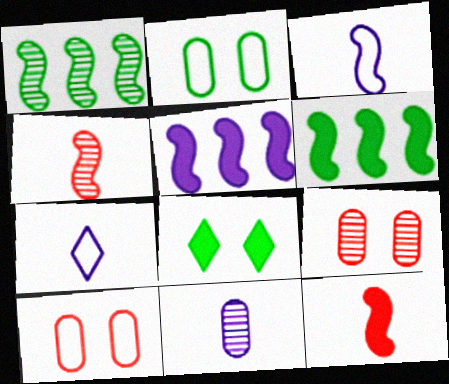[[6, 7, 9]]